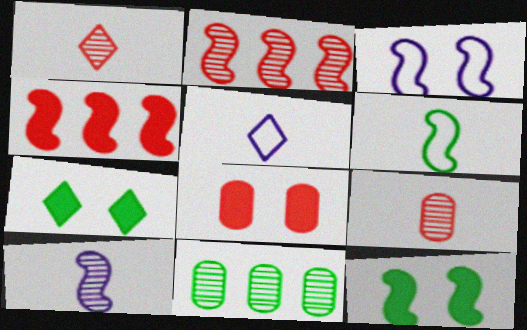[[6, 7, 11]]